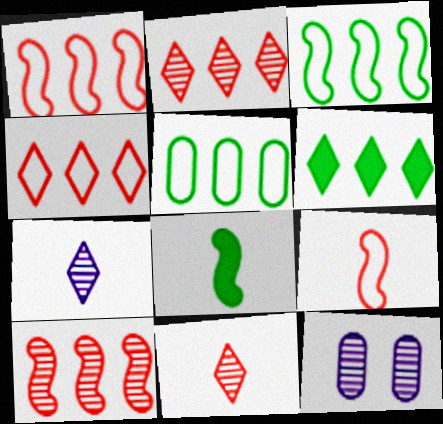[[4, 8, 12], 
[6, 9, 12]]